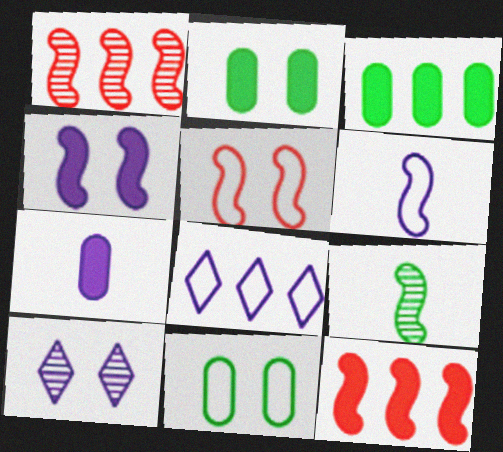[[1, 3, 8], 
[2, 5, 10]]